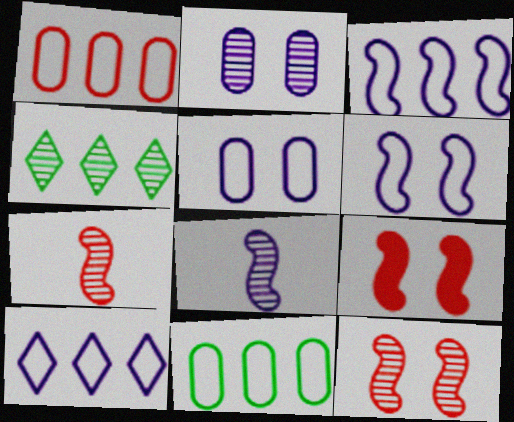[[2, 4, 7]]